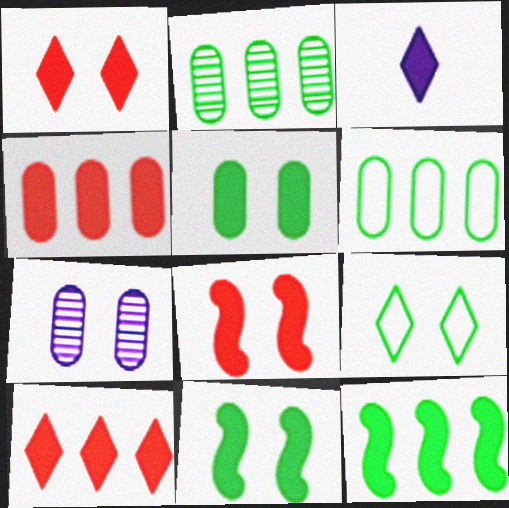[[3, 4, 11], 
[7, 8, 9]]